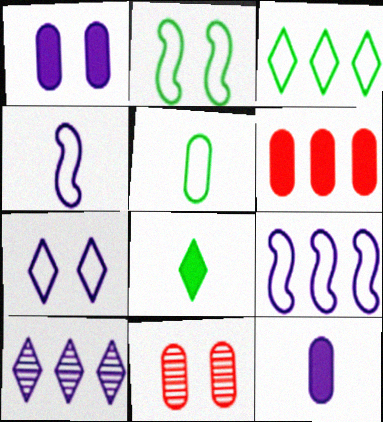[[1, 4, 10], 
[2, 3, 5], 
[8, 9, 11]]